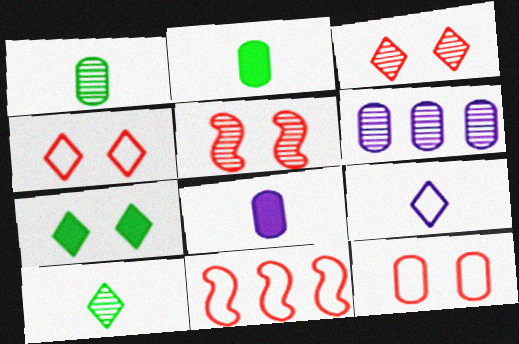[[2, 6, 12], 
[5, 6, 10]]